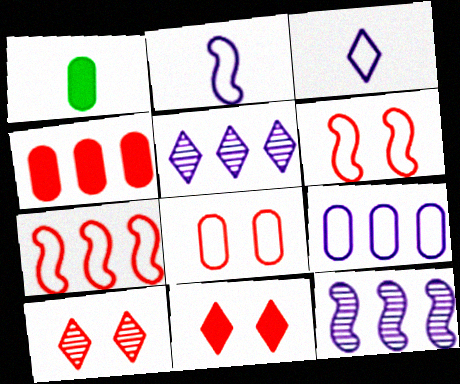[[1, 5, 6]]